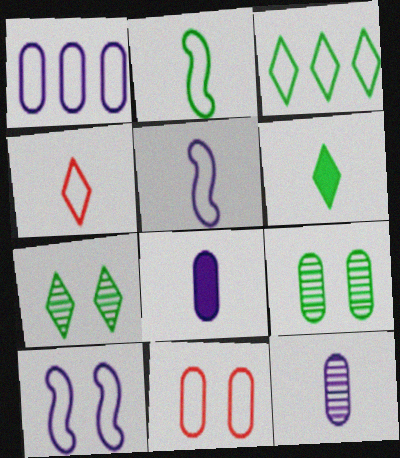[[3, 5, 11], 
[3, 6, 7]]